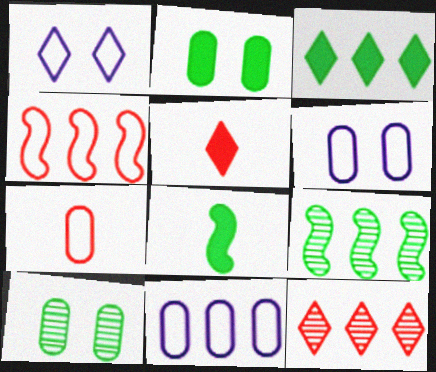[[2, 3, 8], 
[5, 6, 9], 
[6, 8, 12]]